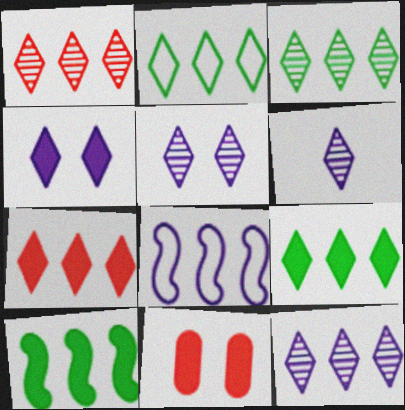[[1, 3, 12], 
[2, 3, 9], 
[2, 7, 12], 
[5, 6, 12]]